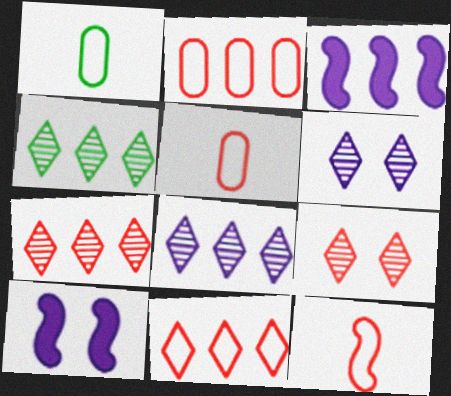[[1, 3, 9], 
[1, 7, 10], 
[2, 3, 4], 
[4, 5, 10], 
[4, 7, 8]]